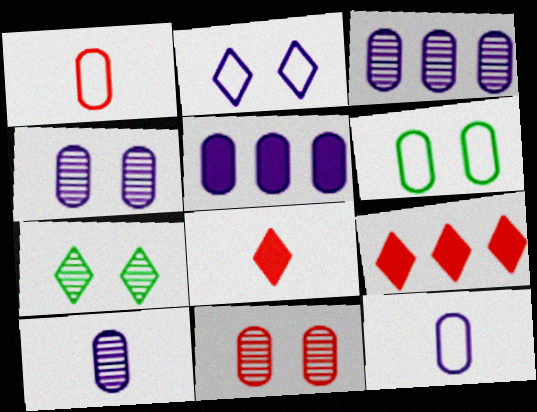[[3, 4, 10], 
[4, 5, 12]]